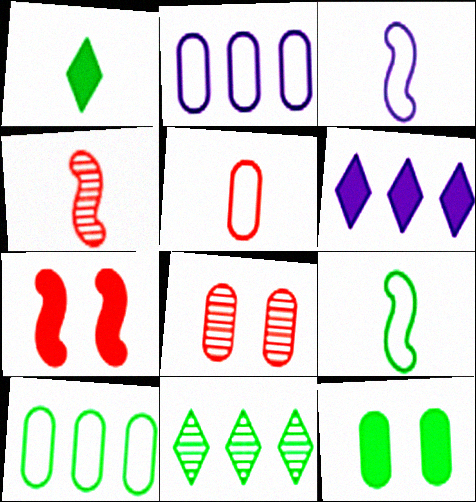[[6, 8, 9], 
[9, 11, 12]]